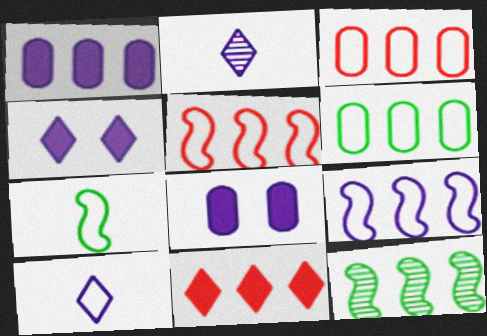[[2, 8, 9]]